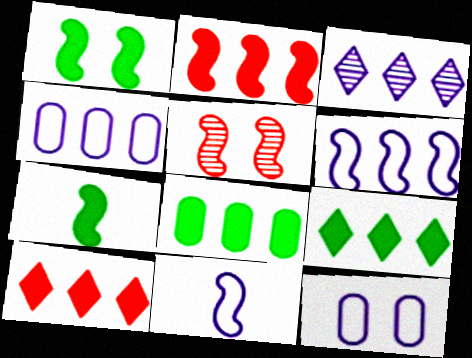[[5, 6, 7]]